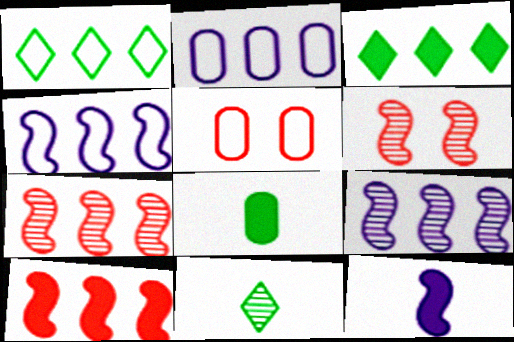[[2, 3, 7]]